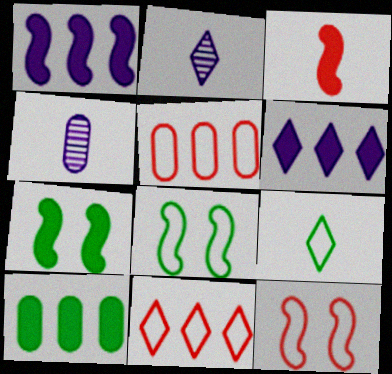[[1, 3, 7], 
[2, 5, 7], 
[2, 10, 12], 
[3, 4, 9], 
[4, 7, 11]]